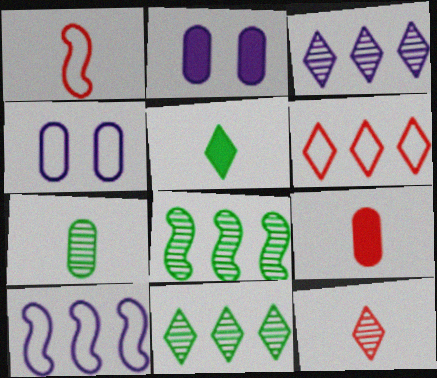[[1, 2, 11], 
[1, 9, 12]]